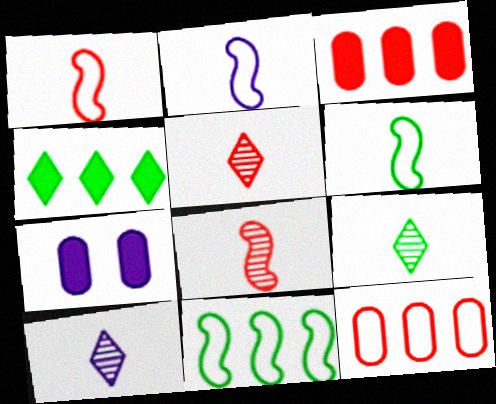[[1, 2, 6], 
[5, 7, 11], 
[5, 9, 10]]